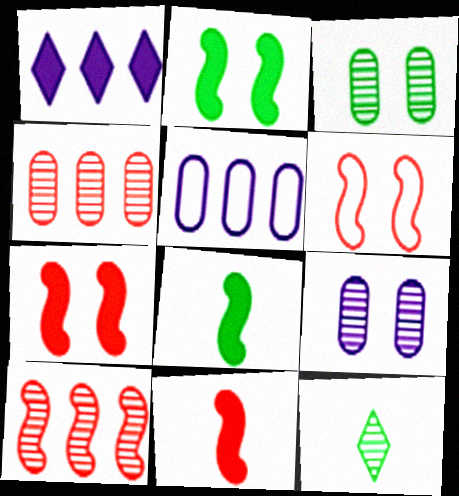[[5, 7, 12], 
[6, 10, 11], 
[9, 10, 12]]